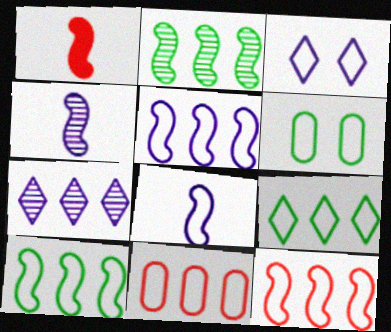[[1, 6, 7], 
[5, 9, 11], 
[5, 10, 12]]